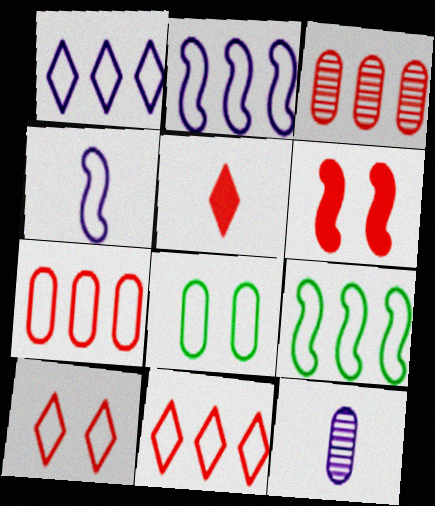[[1, 7, 9], 
[4, 8, 11]]